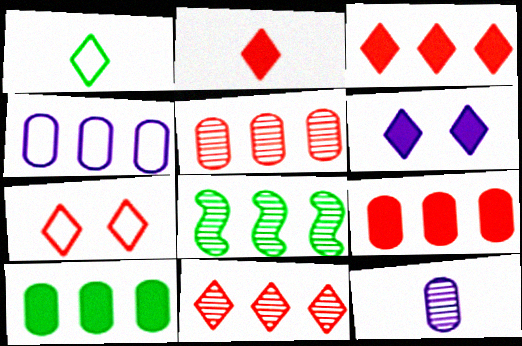[[1, 6, 11], 
[2, 7, 11], 
[3, 4, 8], 
[4, 5, 10]]